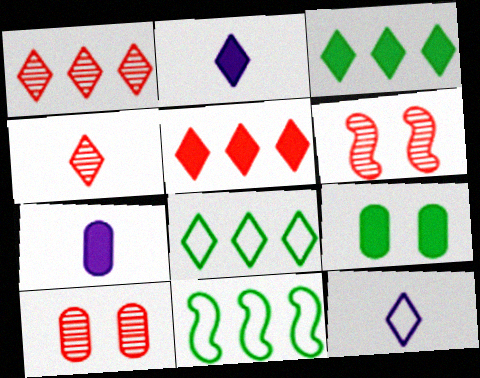[[2, 10, 11], 
[6, 7, 8]]